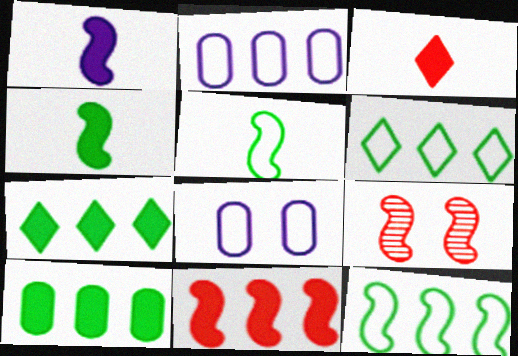[[1, 9, 12]]